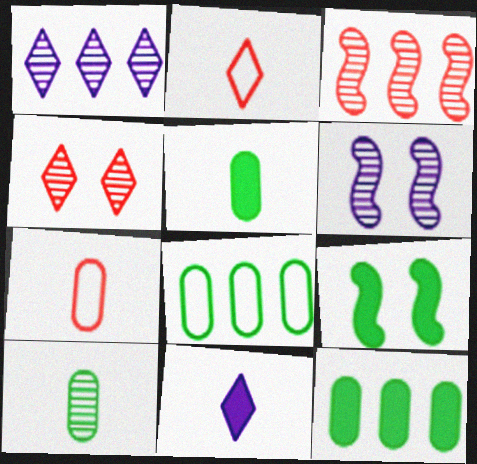[[1, 7, 9], 
[2, 6, 12]]